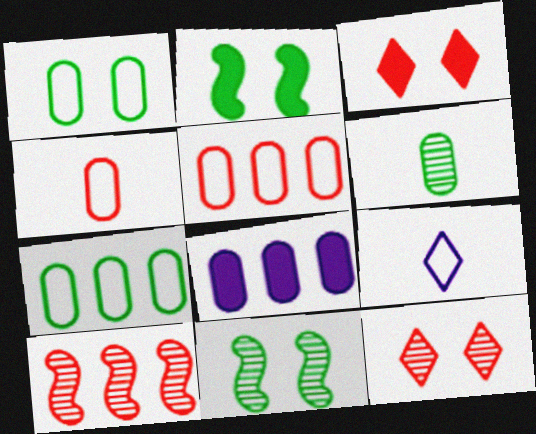[[3, 4, 10]]